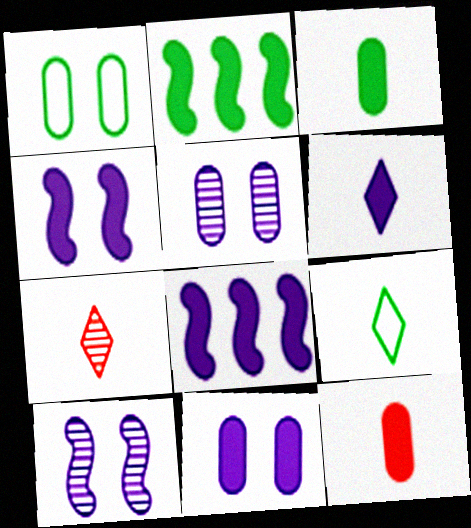[[1, 7, 8], 
[6, 7, 9], 
[6, 8, 11]]